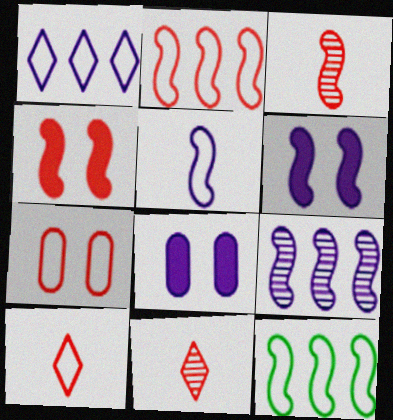[[2, 3, 4], 
[2, 7, 10], 
[3, 6, 12], 
[5, 6, 9], 
[8, 11, 12]]